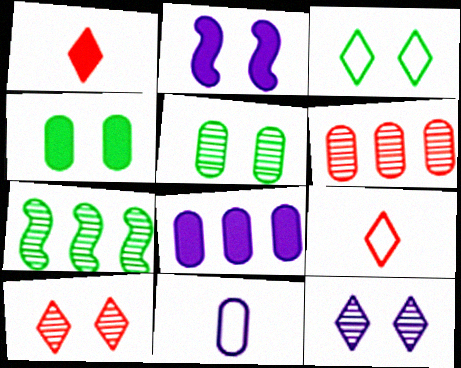[[4, 6, 11]]